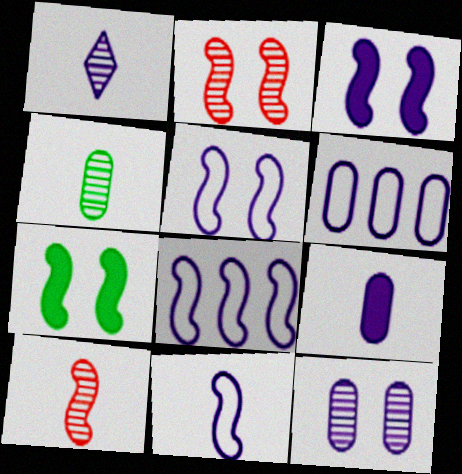[[1, 3, 6], 
[1, 4, 10], 
[1, 9, 11], 
[2, 5, 7], 
[5, 8, 11], 
[6, 9, 12], 
[7, 8, 10]]